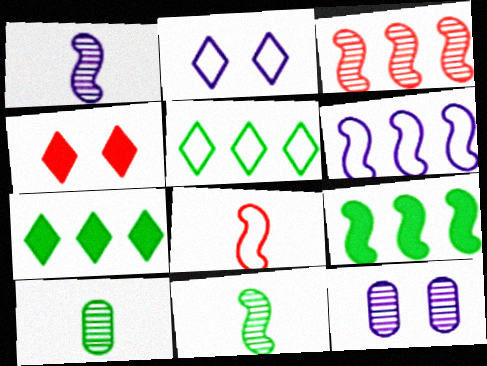[[3, 6, 9], 
[4, 6, 10], 
[7, 8, 12]]